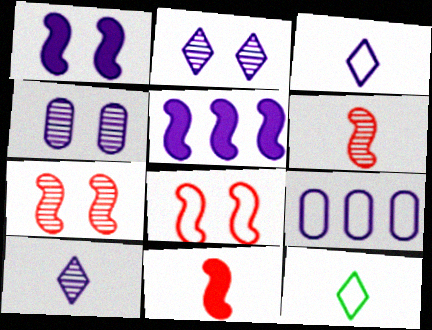[[1, 9, 10], 
[3, 4, 5], 
[8, 9, 12]]